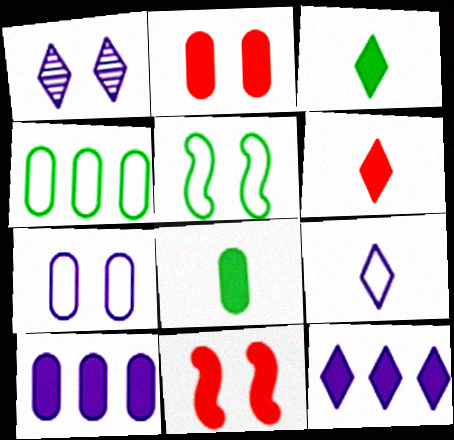[[1, 2, 5], 
[1, 9, 12], 
[2, 8, 10], 
[3, 10, 11], 
[8, 11, 12]]